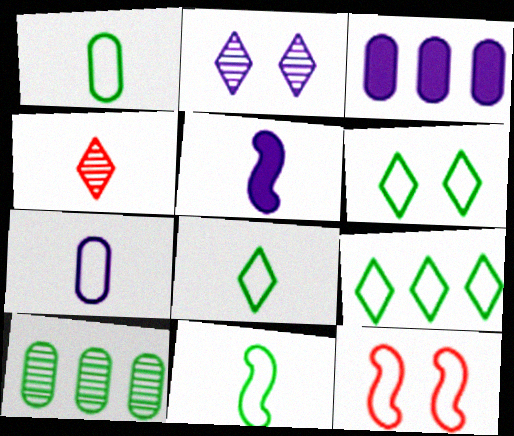[[1, 4, 5], 
[1, 8, 11], 
[6, 8, 9], 
[7, 9, 12]]